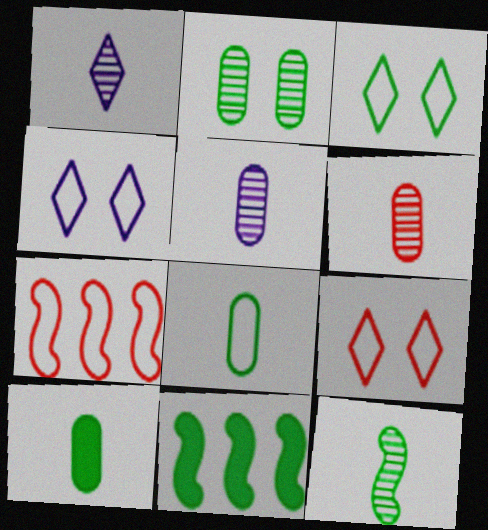[[1, 6, 12], 
[3, 4, 9], 
[4, 6, 11], 
[4, 7, 8], 
[5, 9, 11]]